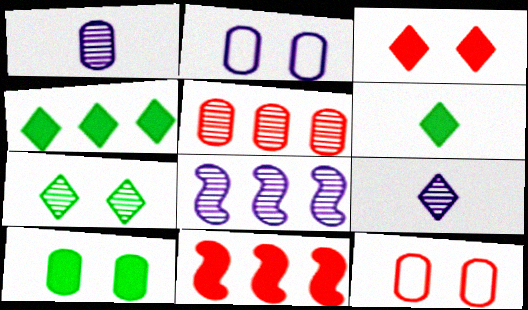[[6, 8, 12]]